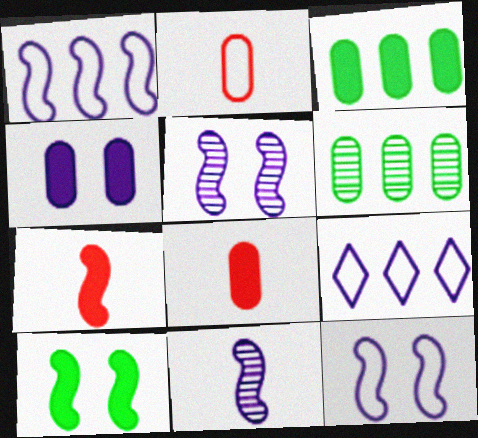[[2, 4, 6], 
[3, 4, 8], 
[4, 9, 11]]